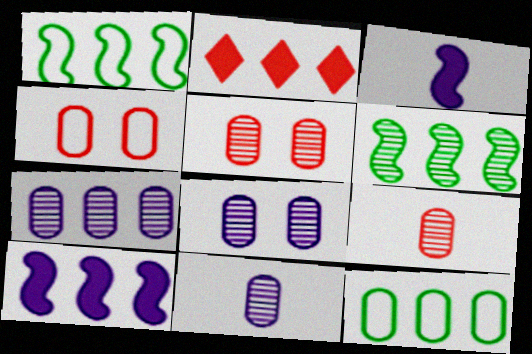[[1, 2, 7], 
[7, 8, 11]]